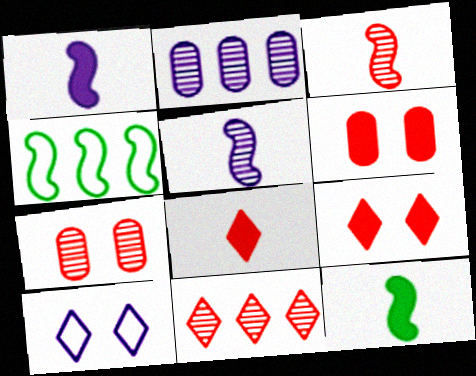[[1, 2, 10], 
[3, 7, 11]]